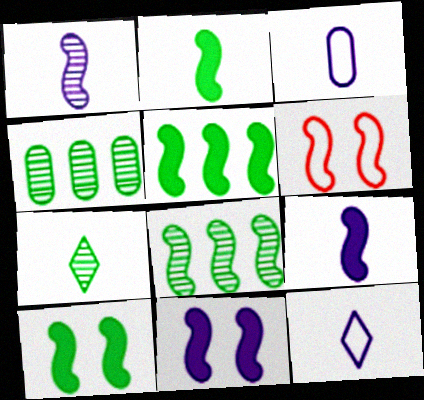[[1, 5, 6], 
[2, 5, 10], 
[6, 8, 9]]